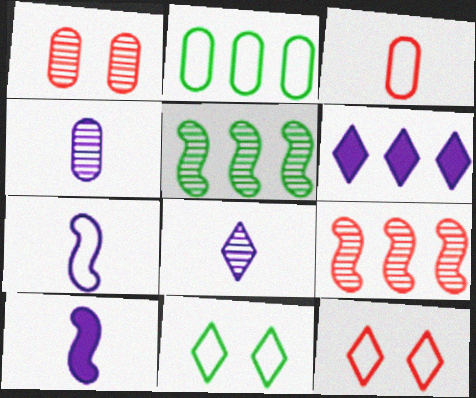[[1, 5, 8], 
[2, 6, 9], 
[2, 7, 12]]